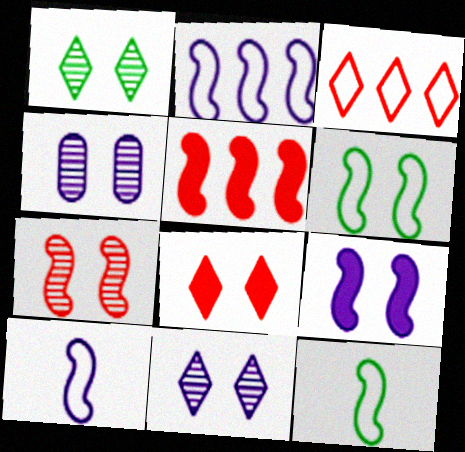[[1, 4, 7], 
[4, 6, 8], 
[6, 7, 9]]